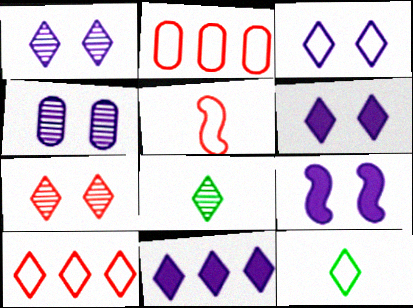[[1, 3, 6], 
[2, 8, 9], 
[3, 4, 9], 
[3, 10, 12], 
[6, 8, 10], 
[7, 11, 12]]